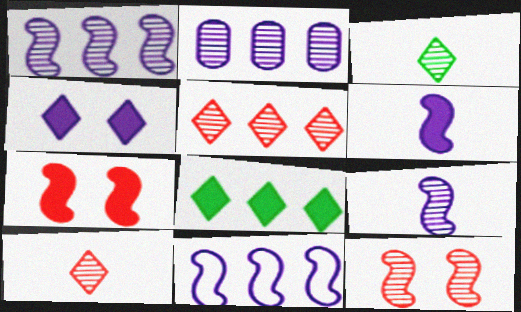[[2, 3, 12]]